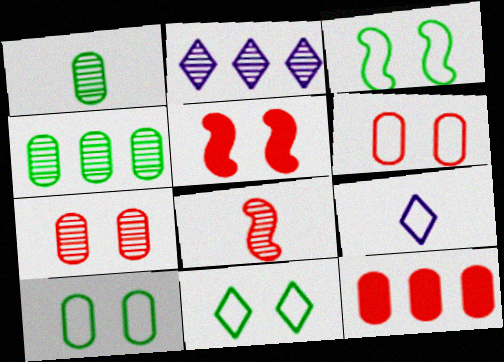[[3, 10, 11], 
[4, 5, 9]]